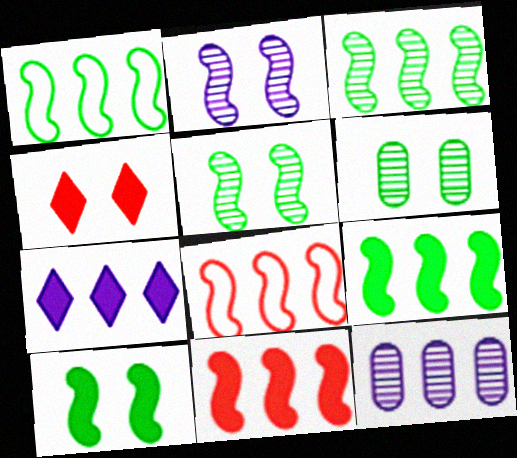[[1, 3, 9]]